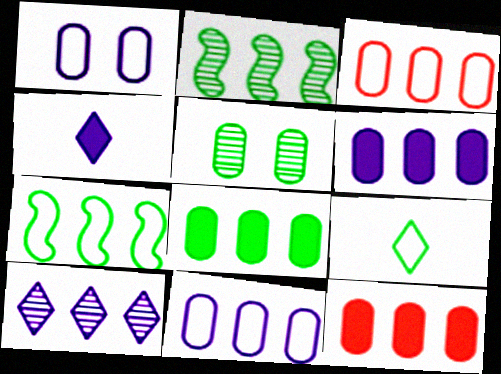[[6, 8, 12], 
[7, 10, 12]]